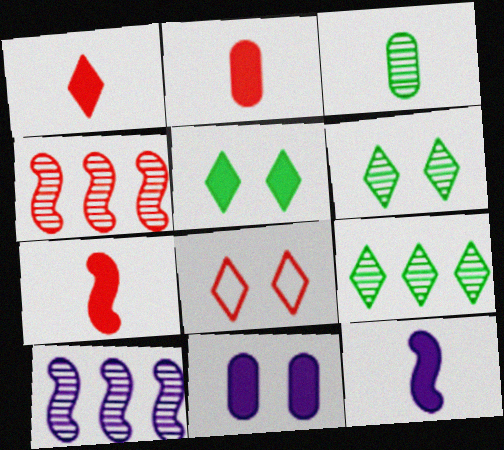[[1, 2, 7], 
[2, 4, 8]]